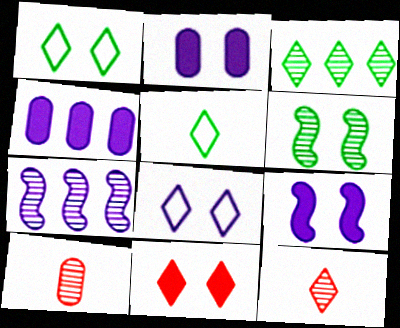[]